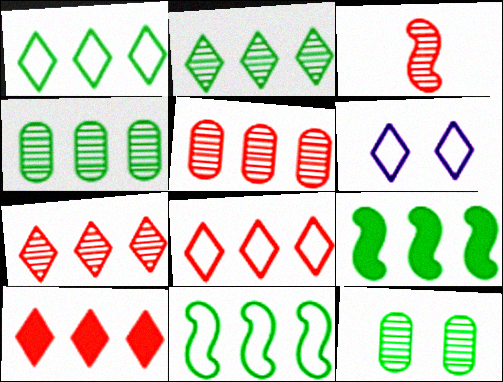[[1, 4, 9], 
[7, 8, 10]]